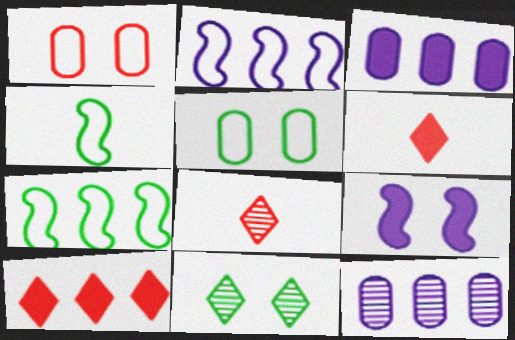[[1, 9, 11], 
[7, 10, 12]]